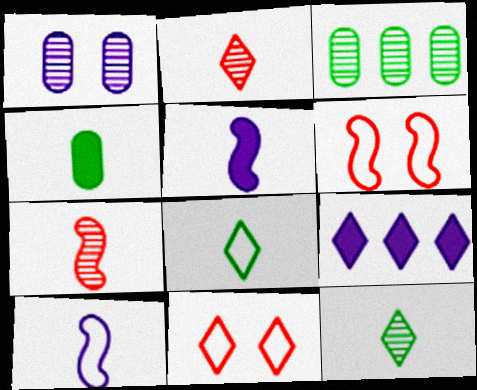[[1, 9, 10], 
[2, 4, 10], 
[3, 5, 11], 
[9, 11, 12]]